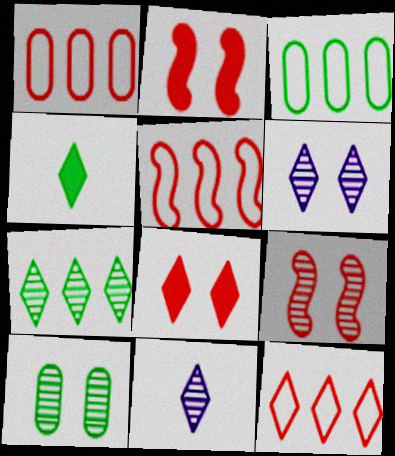[[1, 5, 12], 
[2, 3, 11], 
[4, 6, 12], 
[6, 9, 10]]